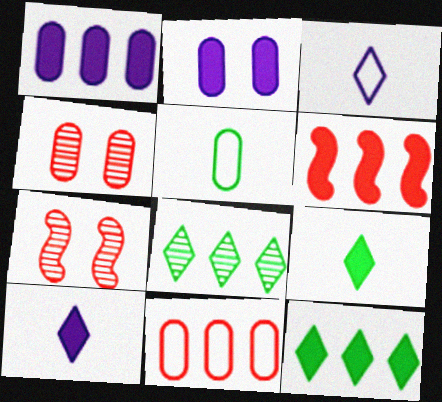[[1, 4, 5], 
[1, 6, 12], 
[2, 6, 9]]